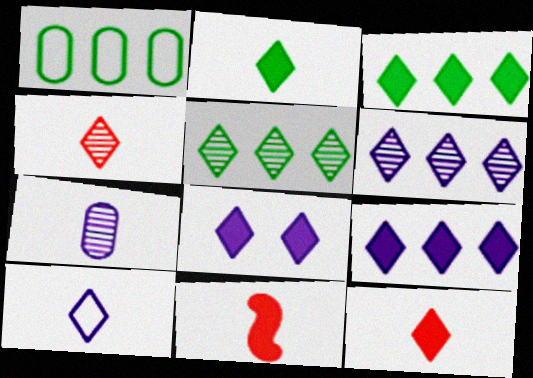[[2, 4, 10], 
[3, 8, 12], 
[6, 8, 10]]